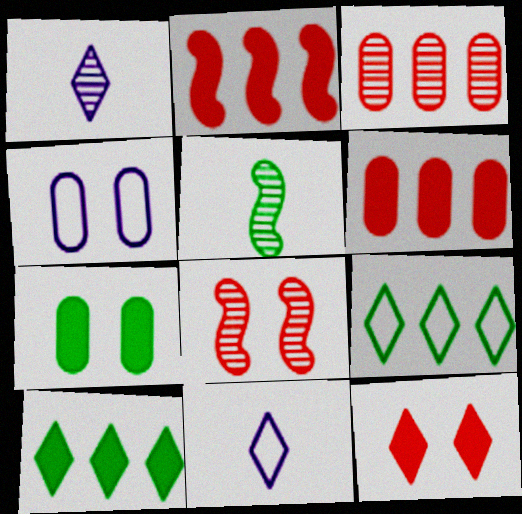[[1, 9, 12], 
[5, 7, 9]]